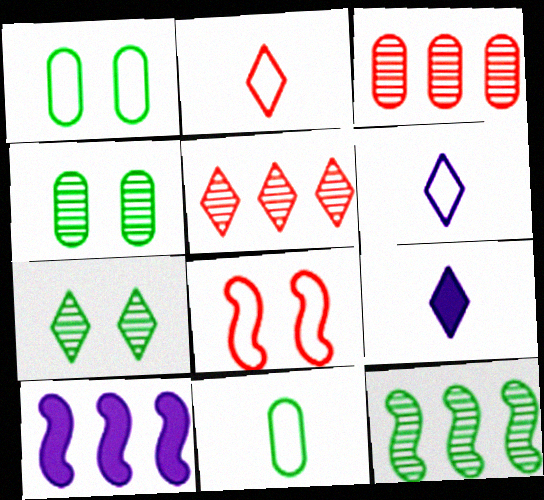[[2, 4, 10]]